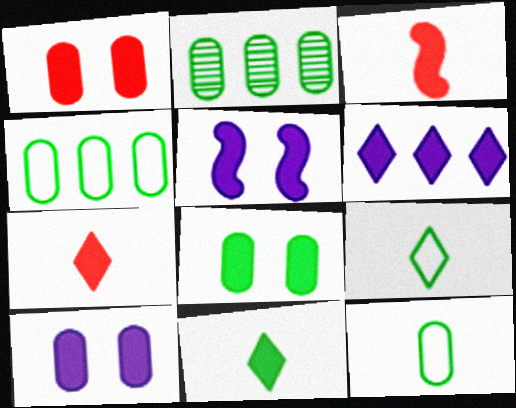[[1, 8, 10], 
[2, 8, 12], 
[3, 6, 8]]